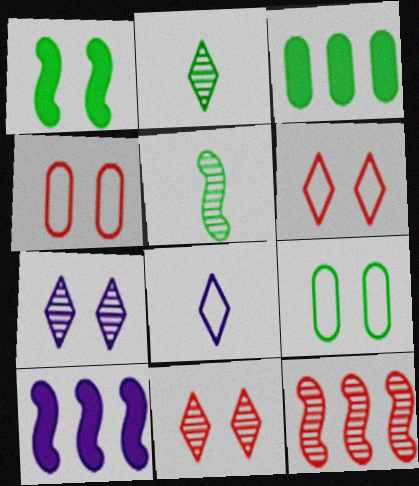[[1, 4, 7], 
[2, 4, 10]]